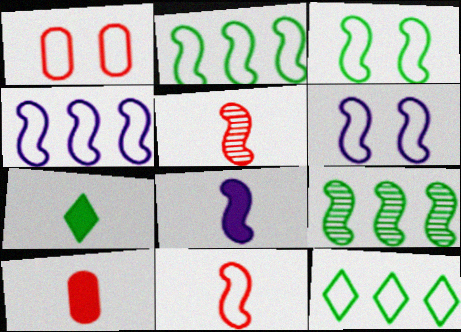[[2, 6, 11], 
[3, 4, 11], 
[7, 8, 10]]